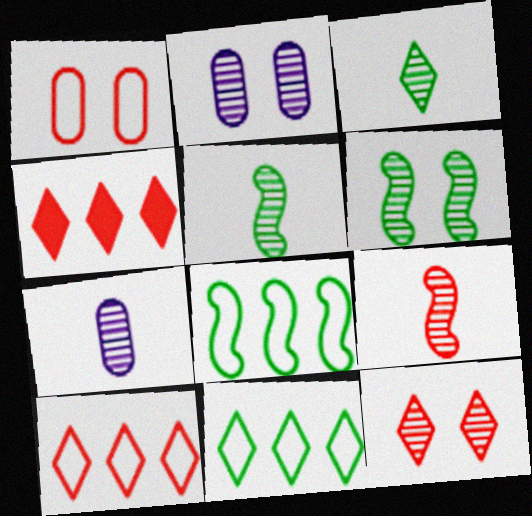[[1, 4, 9], 
[2, 6, 12], 
[3, 7, 9]]